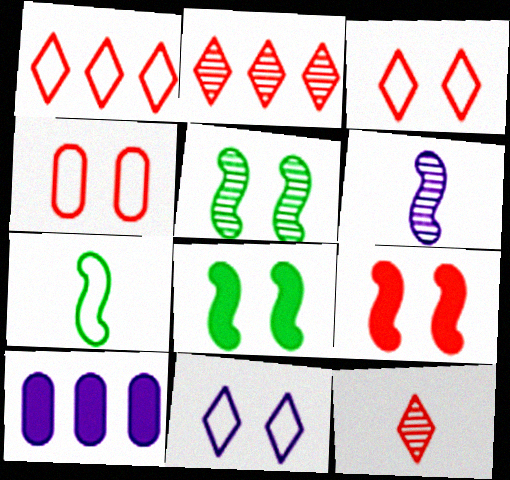[[6, 10, 11]]